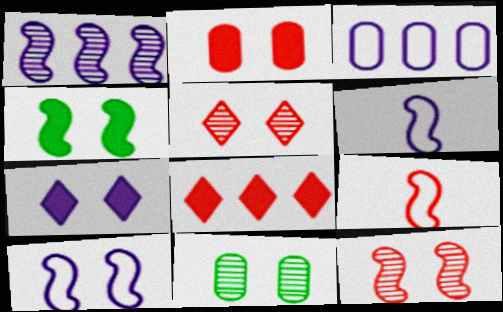[[1, 4, 9], 
[2, 4, 7], 
[4, 10, 12], 
[6, 8, 11]]